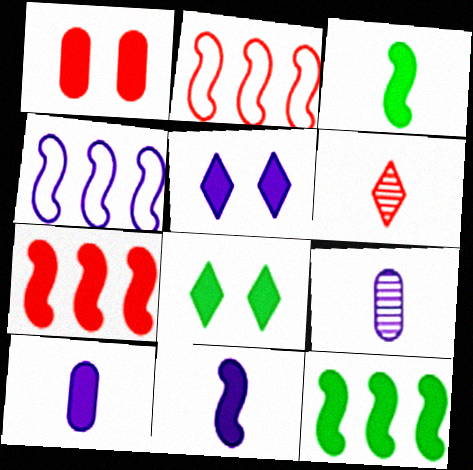[[1, 2, 6], 
[2, 8, 9], 
[4, 5, 9], 
[7, 8, 10]]